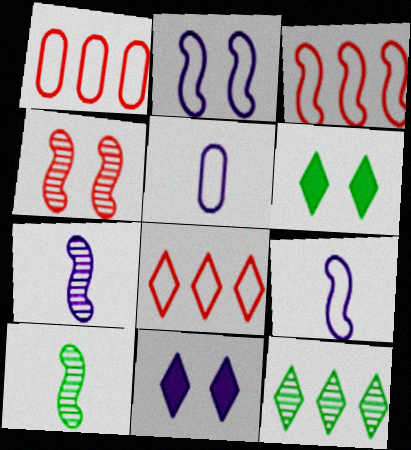[[1, 3, 8], 
[1, 6, 7], 
[1, 10, 11]]